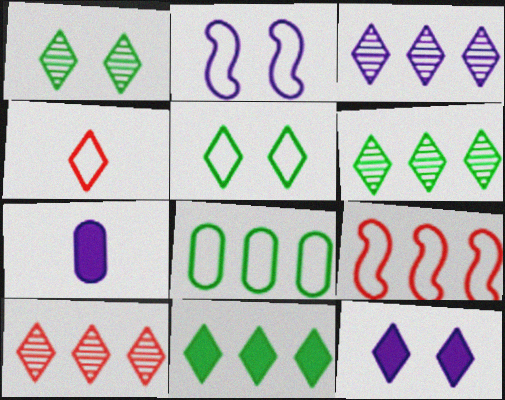[[1, 7, 9], 
[2, 3, 7], 
[2, 4, 8], 
[3, 6, 10], 
[4, 6, 12]]